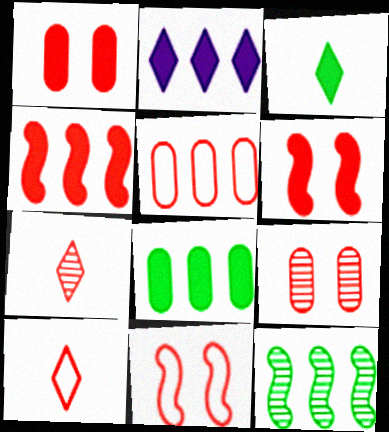[[2, 4, 8], 
[2, 5, 12], 
[4, 9, 10], 
[5, 6, 7], 
[5, 10, 11]]